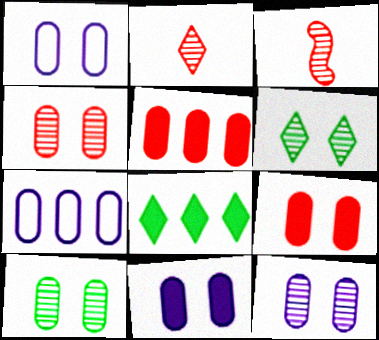[[1, 3, 8], 
[1, 9, 10], 
[1, 11, 12], 
[4, 10, 12]]